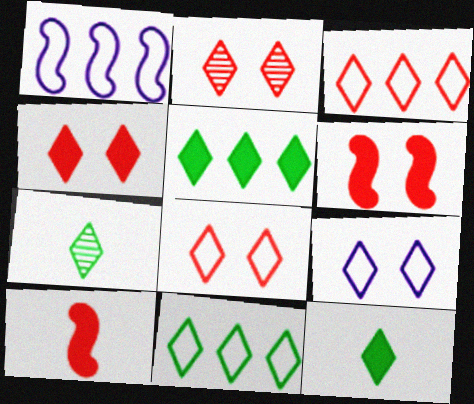[[2, 4, 8]]